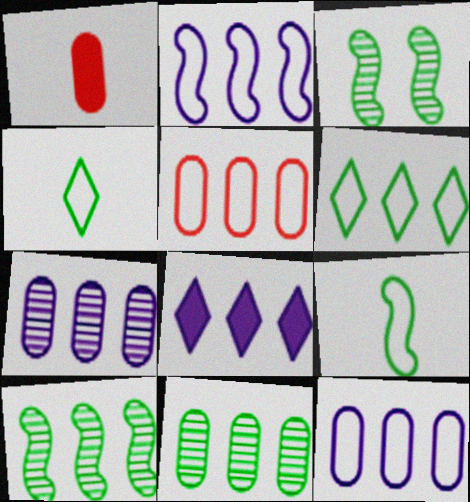[[2, 5, 6], 
[2, 7, 8], 
[5, 8, 10]]